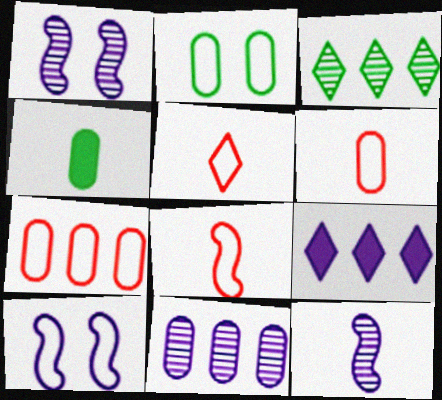[[4, 5, 12], 
[5, 6, 8]]